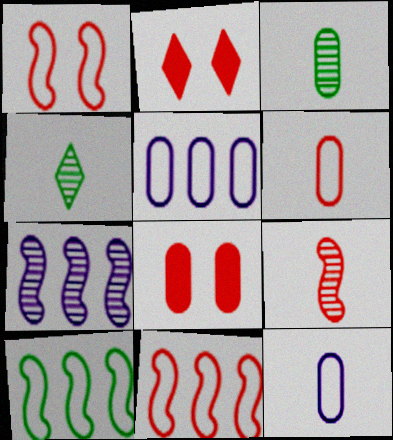[[3, 5, 8]]